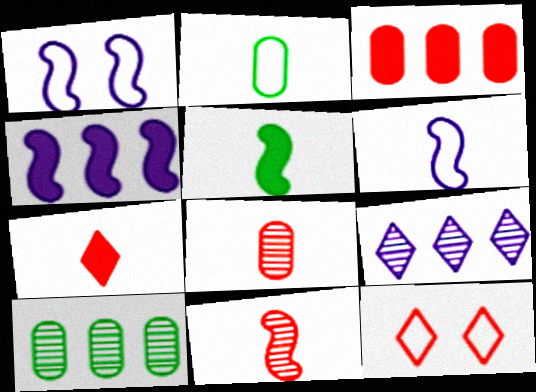[[1, 7, 10], 
[3, 11, 12], 
[5, 6, 11]]